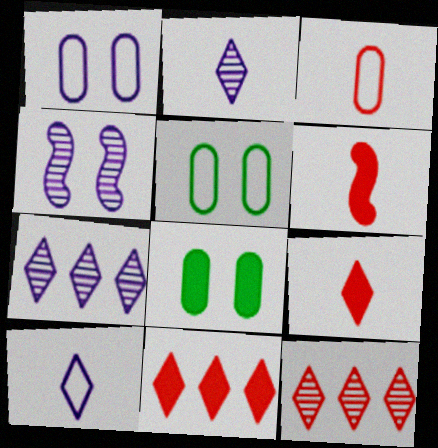[[5, 6, 7]]